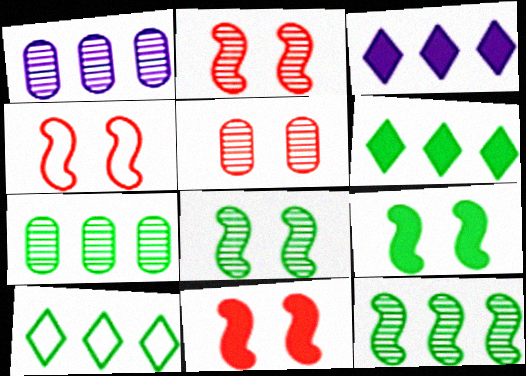[[2, 4, 11]]